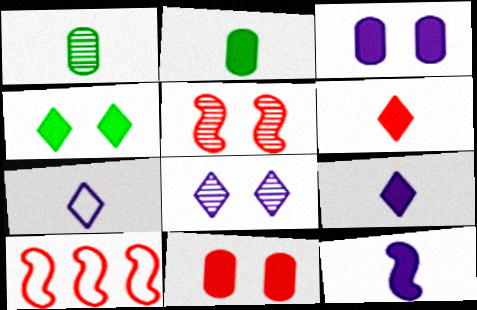[[2, 6, 12], 
[2, 8, 10]]